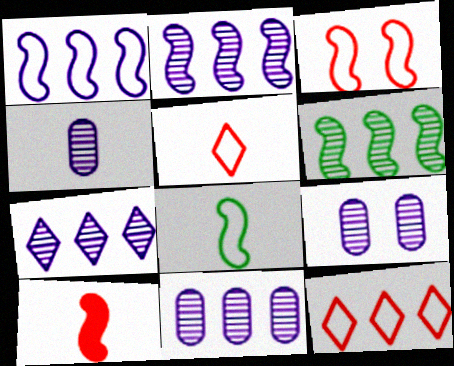[[1, 3, 8], 
[2, 7, 11], 
[4, 9, 11]]